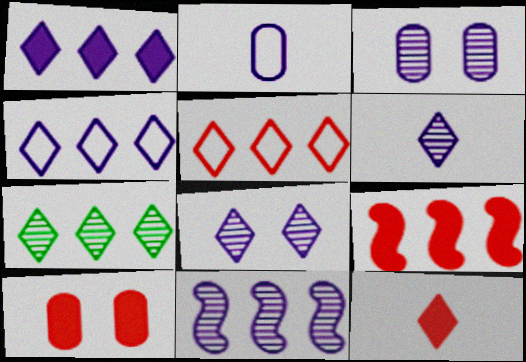[[1, 5, 7], 
[3, 6, 11], 
[9, 10, 12]]